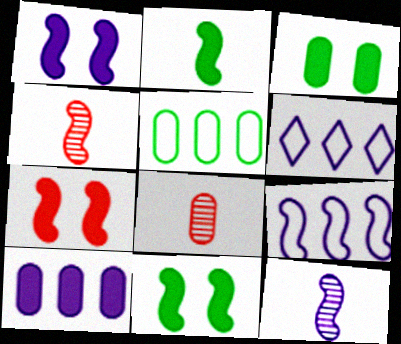[[1, 7, 11], 
[1, 9, 12], 
[3, 4, 6], 
[4, 9, 11], 
[6, 8, 11]]